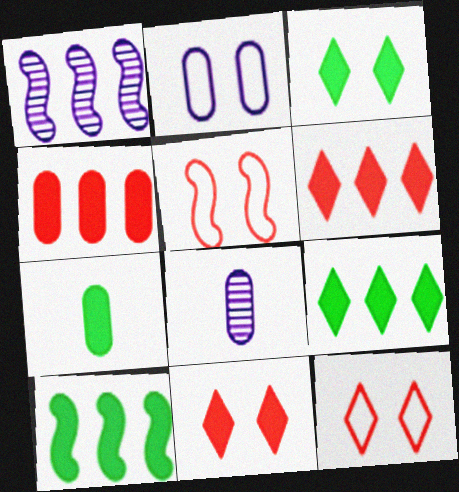[[1, 7, 12], 
[3, 7, 10], 
[5, 8, 9], 
[8, 10, 12]]